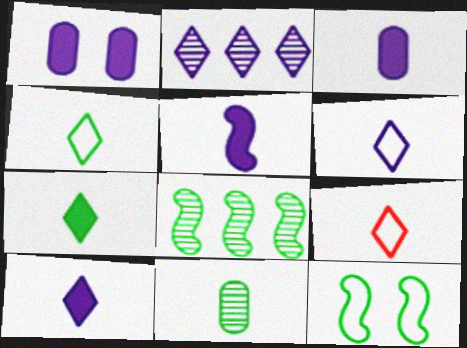[[1, 8, 9], 
[3, 5, 10], 
[4, 6, 9], 
[5, 9, 11]]